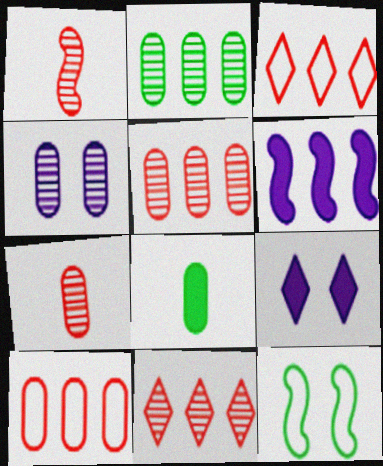[[1, 6, 12], 
[2, 3, 6], 
[2, 4, 7], 
[4, 8, 10]]